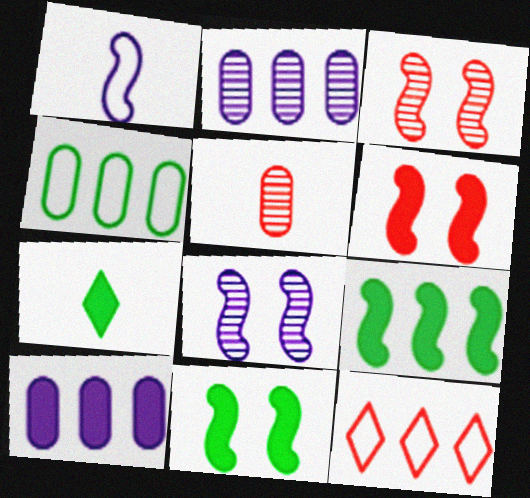[[1, 3, 9], 
[1, 5, 7], 
[2, 9, 12], 
[5, 6, 12], 
[6, 7, 10]]